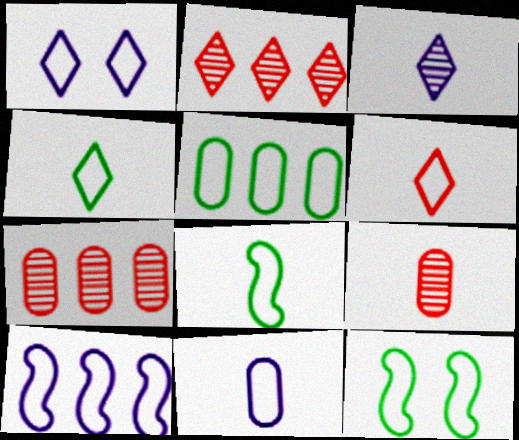[[1, 10, 11], 
[4, 5, 12], 
[6, 8, 11]]